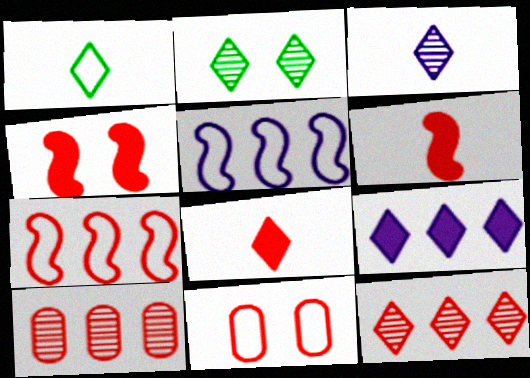[[1, 3, 8], 
[1, 5, 11], 
[2, 3, 12], 
[6, 11, 12]]